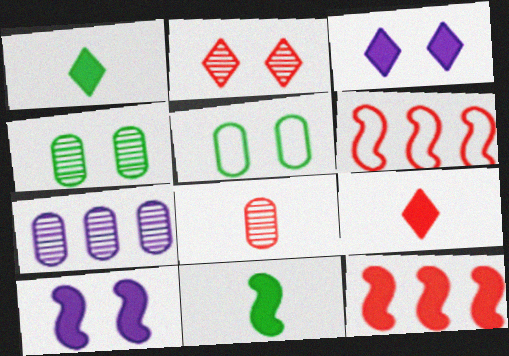[[2, 5, 10], 
[4, 7, 8], 
[10, 11, 12]]